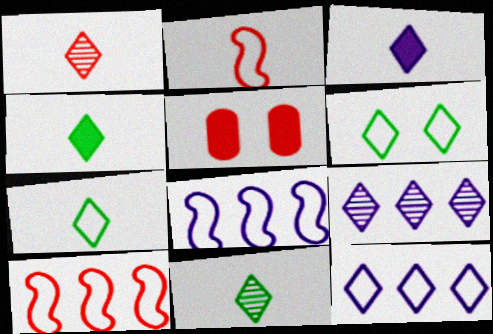[[1, 3, 7], 
[1, 5, 10], 
[4, 7, 11], 
[5, 8, 11]]